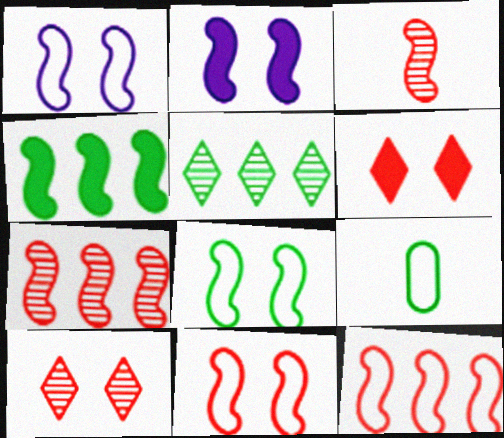[[1, 3, 4], 
[1, 8, 11]]